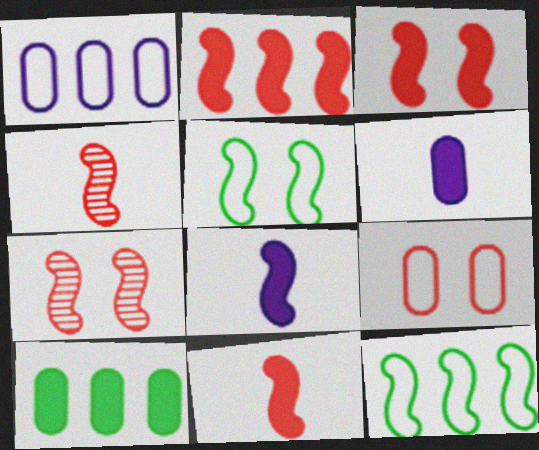[[2, 3, 11], 
[7, 8, 12]]